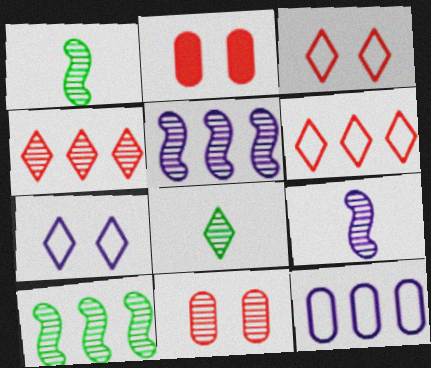[[5, 8, 11]]